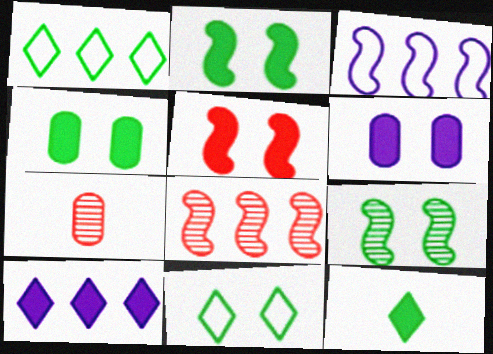[[4, 9, 11]]